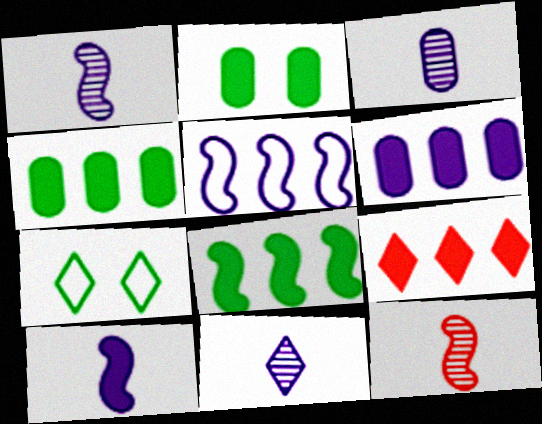[[1, 3, 11], 
[2, 9, 10], 
[6, 7, 12], 
[6, 8, 9], 
[7, 9, 11]]